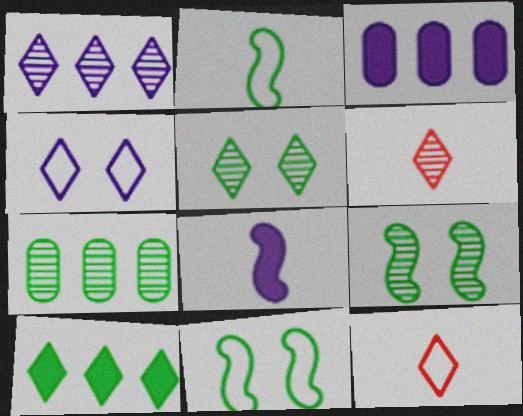[[1, 5, 6], 
[3, 6, 11], 
[3, 9, 12], 
[4, 6, 10]]